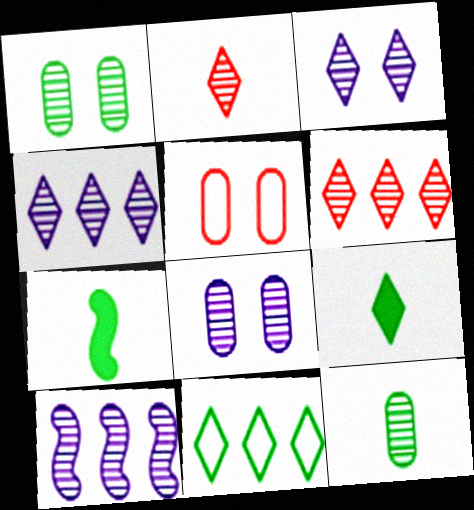[[1, 2, 10], 
[1, 7, 11], 
[4, 5, 7], 
[5, 9, 10]]